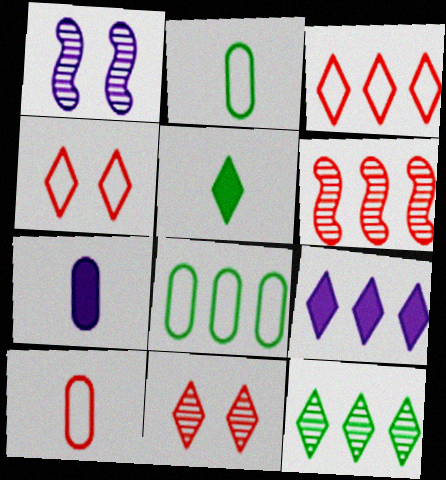[[3, 9, 12], 
[6, 8, 9]]